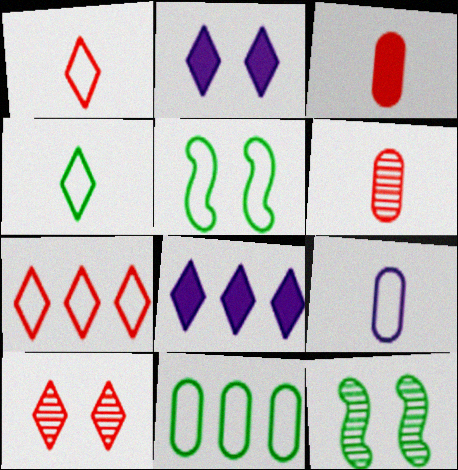[[4, 5, 11], 
[4, 8, 10], 
[5, 6, 8], 
[5, 7, 9]]